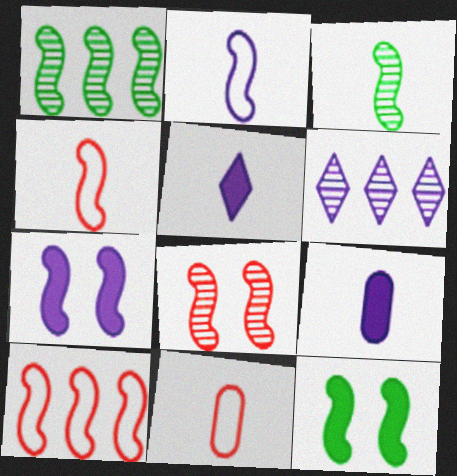[[1, 4, 7], 
[3, 5, 11], 
[3, 7, 10], 
[6, 11, 12]]